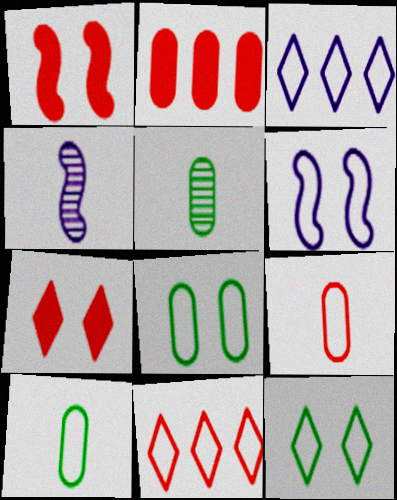[[1, 3, 5], 
[2, 4, 12], 
[6, 10, 11]]